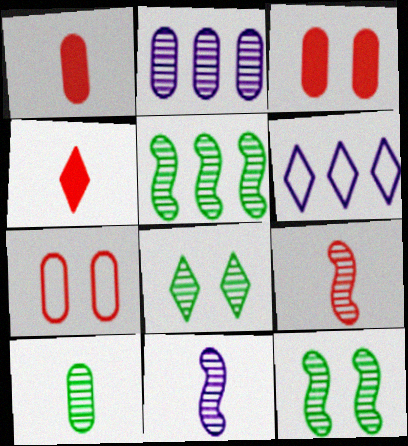[[1, 6, 12], 
[2, 8, 9], 
[4, 6, 8], 
[5, 8, 10]]